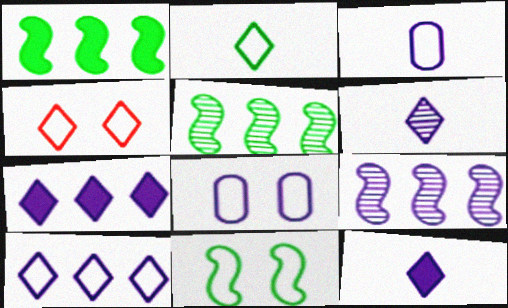[[2, 4, 10], 
[4, 8, 11], 
[8, 9, 12]]